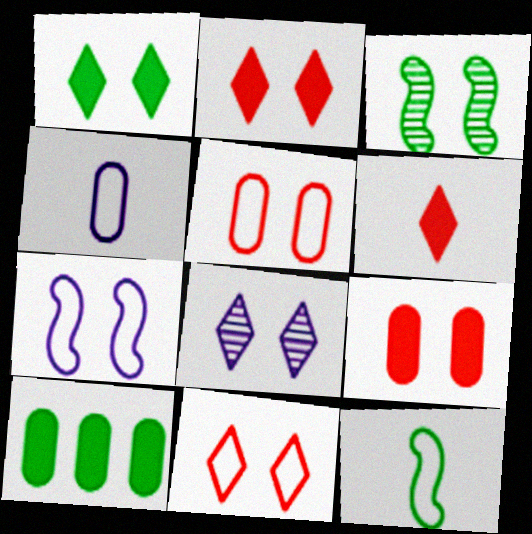[[1, 8, 11]]